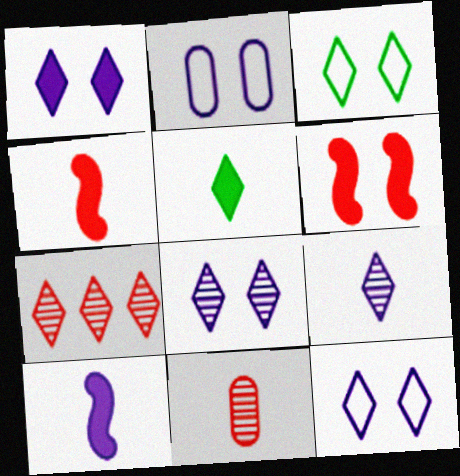[[1, 8, 12], 
[5, 7, 12]]